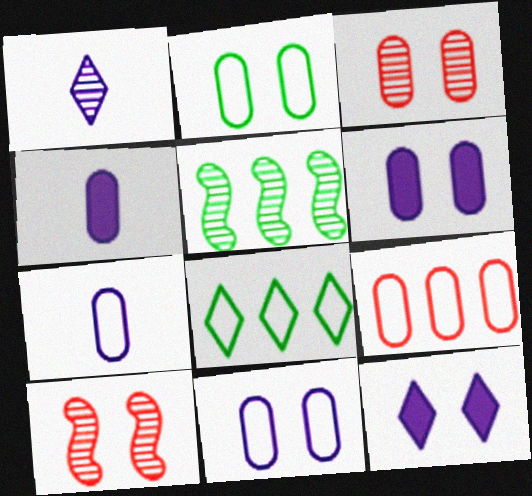[[1, 3, 5], 
[2, 3, 6], 
[2, 7, 9], 
[2, 10, 12], 
[4, 8, 10]]